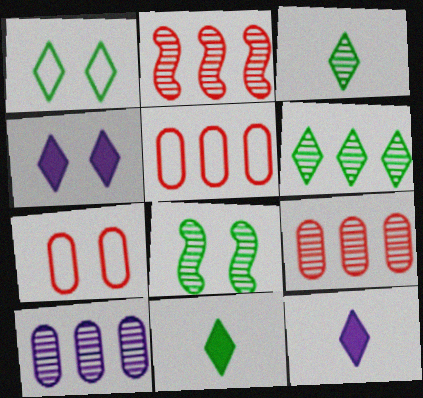[[1, 6, 11], 
[2, 6, 10], 
[4, 7, 8], 
[5, 8, 12]]